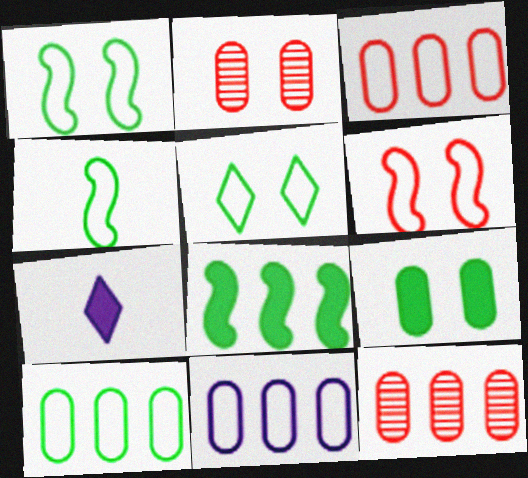[[1, 7, 12], 
[3, 10, 11], 
[4, 5, 10]]